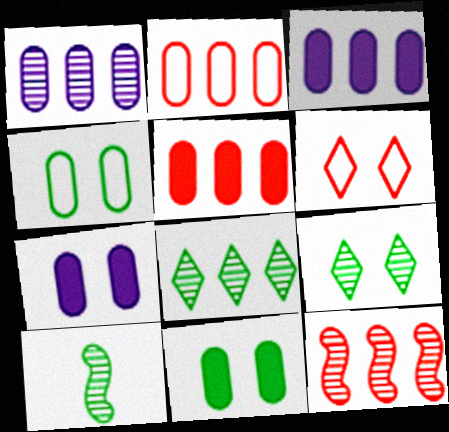[[1, 8, 12], 
[3, 6, 10]]